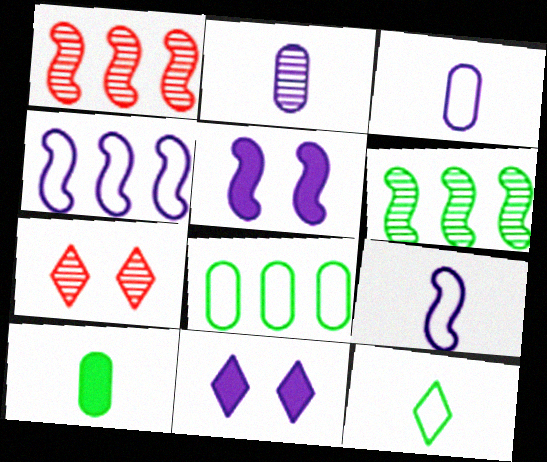[[2, 4, 11], 
[2, 6, 7], 
[4, 7, 10]]